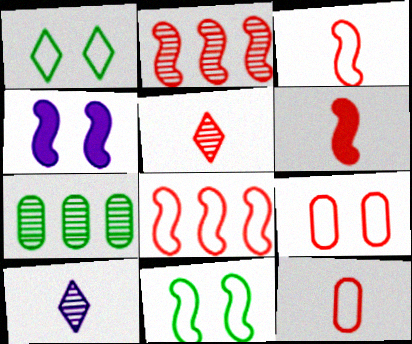[[5, 6, 12]]